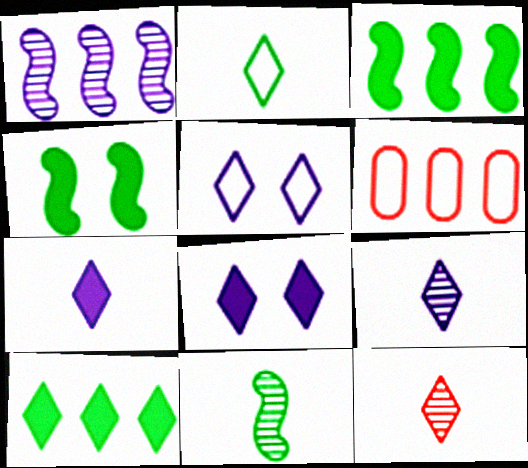[[1, 6, 10], 
[2, 7, 12], 
[4, 6, 9], 
[5, 10, 12], 
[6, 8, 11]]